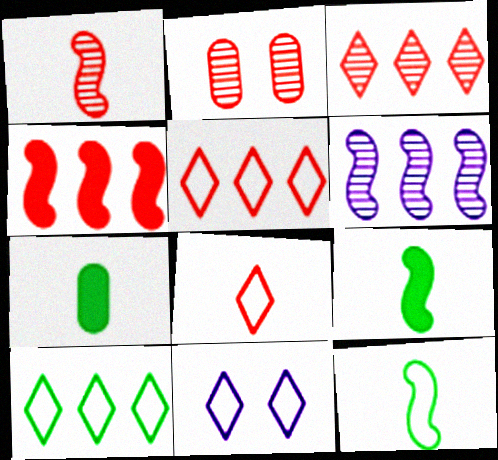[[1, 2, 3], 
[2, 4, 8], 
[8, 10, 11]]